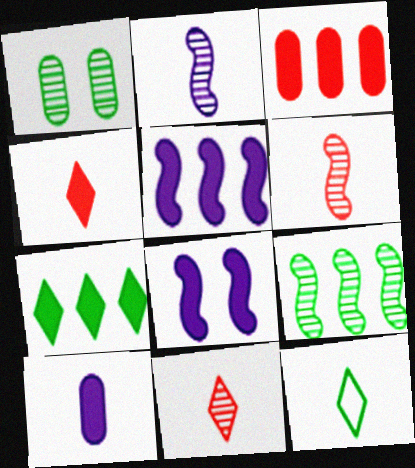[[3, 5, 7], 
[6, 10, 12]]